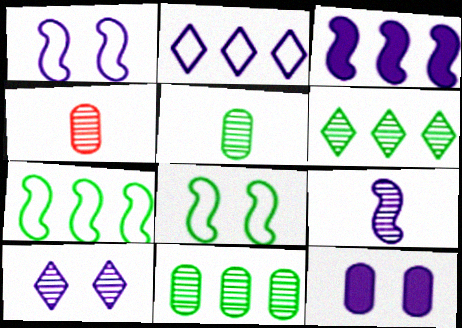[[1, 3, 9], 
[1, 10, 12], 
[2, 9, 12]]